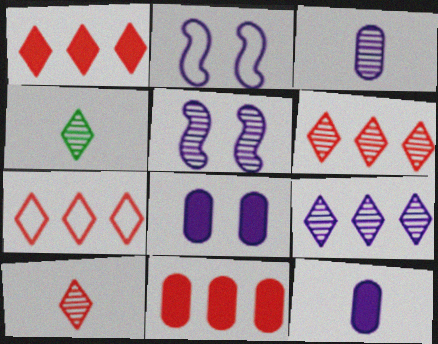[[1, 6, 7], 
[2, 4, 11], 
[2, 9, 12], 
[3, 5, 9]]